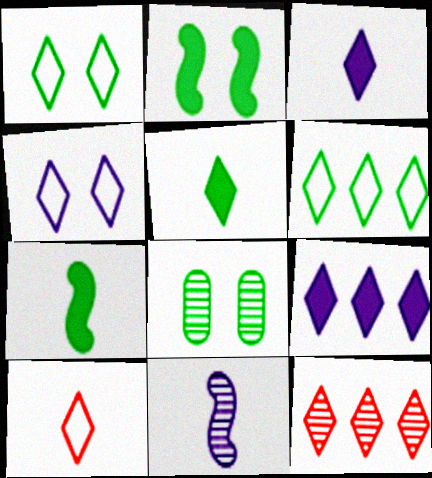[[1, 2, 8], 
[1, 3, 12], 
[4, 5, 12], 
[4, 6, 10], 
[6, 7, 8], 
[6, 9, 12], 
[8, 11, 12]]